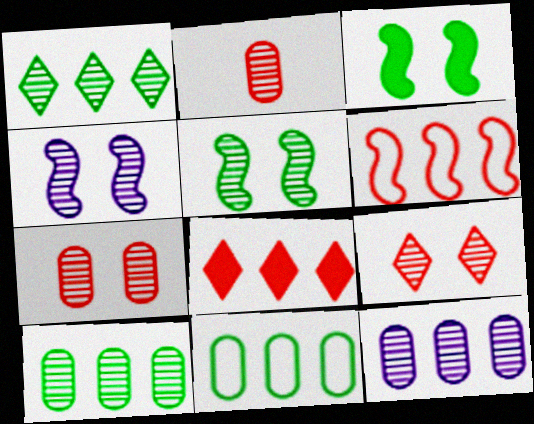[[1, 2, 4]]